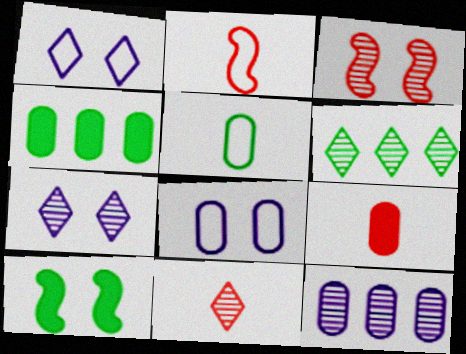[[2, 4, 7], 
[2, 9, 11], 
[5, 6, 10], 
[6, 7, 11]]